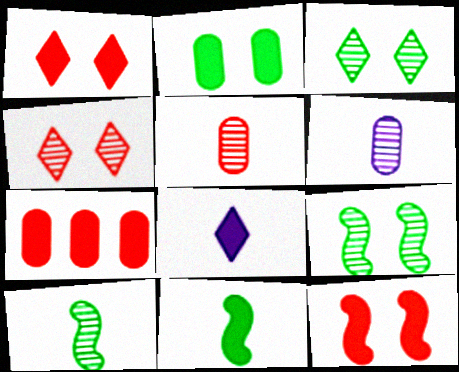[]